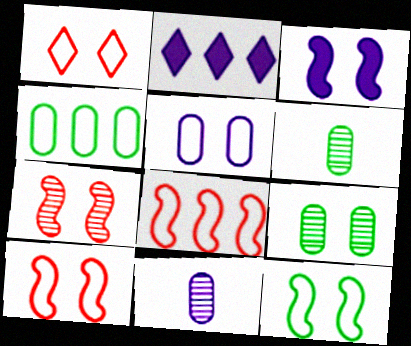[[1, 3, 9], 
[1, 5, 12], 
[2, 6, 10], 
[3, 7, 12]]